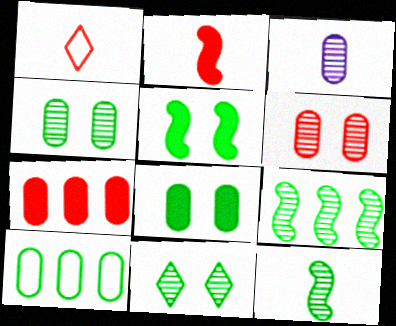[]